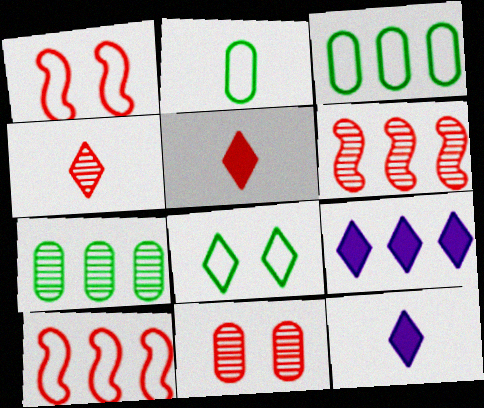[[1, 7, 12], 
[3, 6, 9], 
[4, 6, 11], 
[4, 8, 9], 
[5, 10, 11], 
[7, 9, 10]]